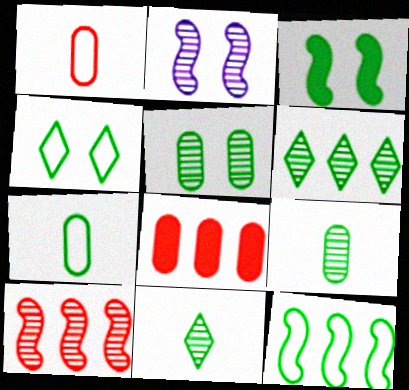[[3, 4, 5], 
[3, 6, 7], 
[4, 7, 12]]